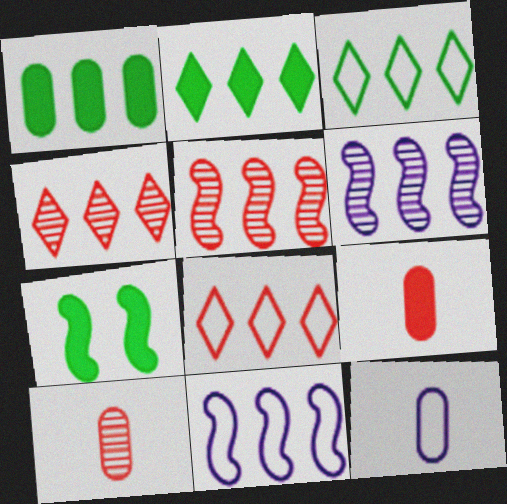[[1, 4, 11], 
[1, 6, 8], 
[4, 7, 12]]